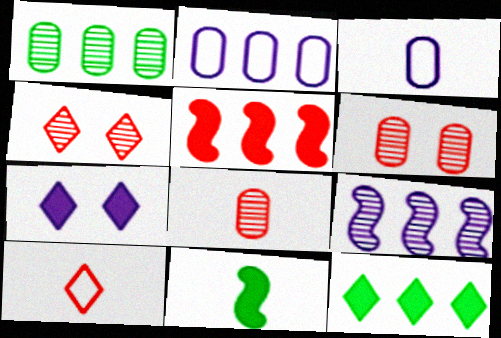[[2, 4, 11], 
[3, 7, 9], 
[5, 6, 10]]